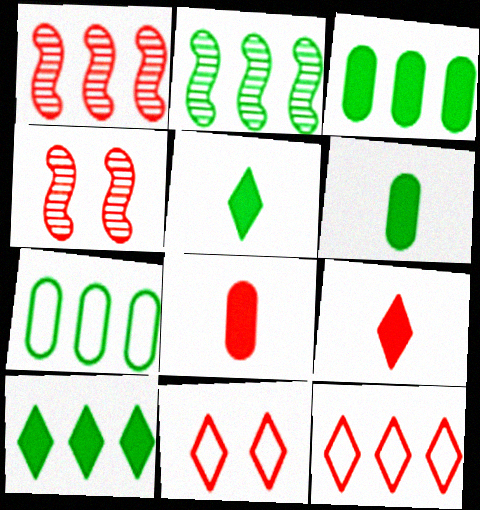[[1, 8, 11], 
[2, 7, 10], 
[4, 8, 12]]